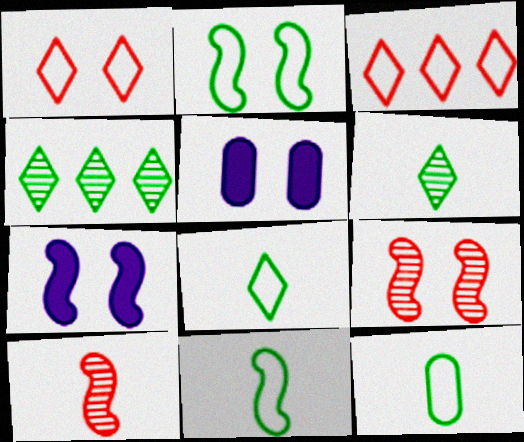[[2, 7, 9], 
[8, 11, 12]]